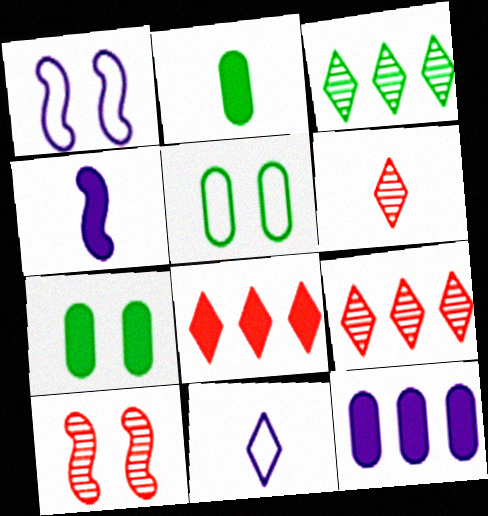[[1, 2, 9], 
[4, 5, 9], 
[4, 7, 8]]